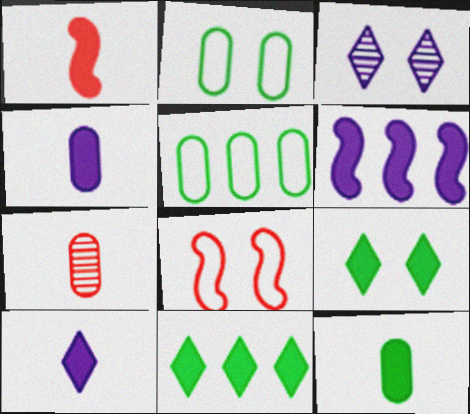[[1, 3, 5], 
[1, 10, 12]]